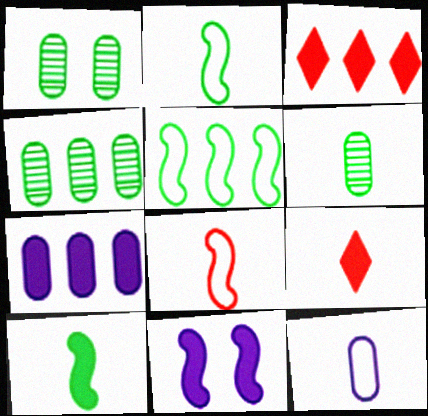[[1, 4, 6]]